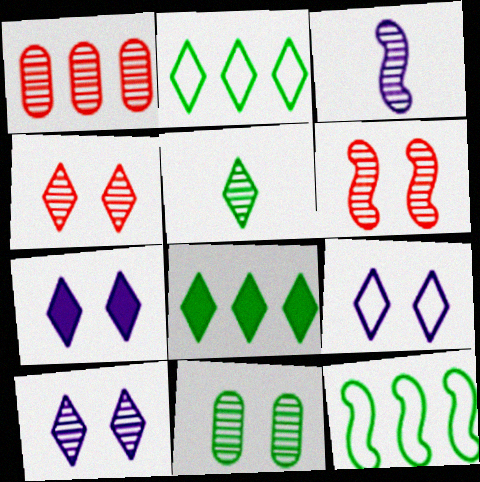[[6, 10, 11], 
[7, 9, 10]]